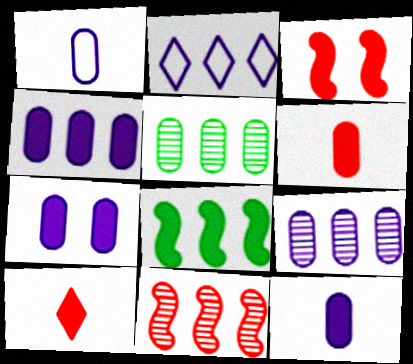[[1, 7, 9], 
[4, 7, 12], 
[7, 8, 10]]